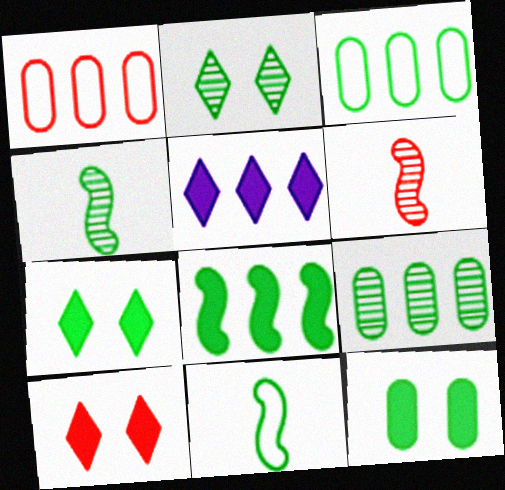[[1, 6, 10], 
[2, 4, 9], 
[3, 4, 7], 
[7, 9, 11]]